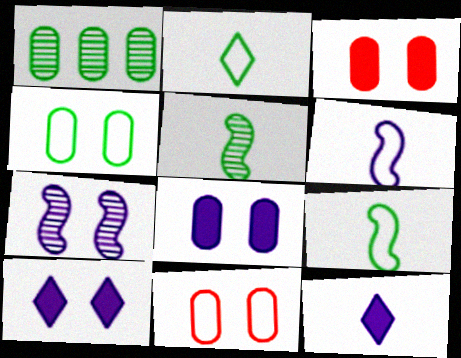[]